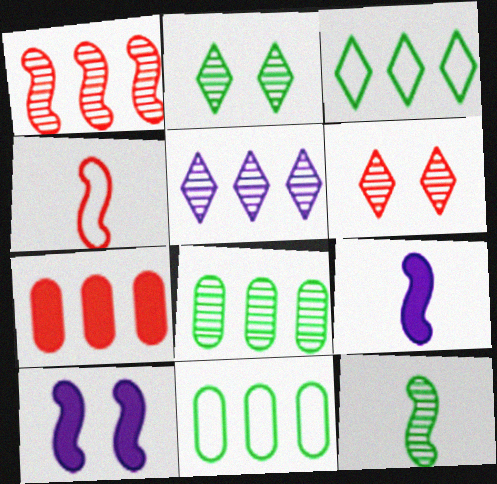[[1, 5, 8], 
[2, 8, 12], 
[4, 6, 7], 
[4, 9, 12], 
[6, 9, 11]]